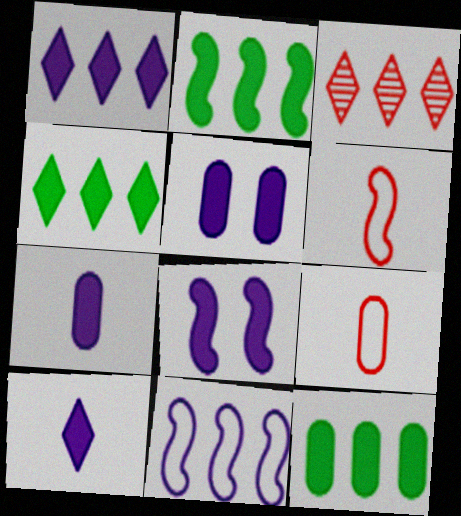[[1, 7, 8], 
[2, 4, 12], 
[3, 11, 12]]